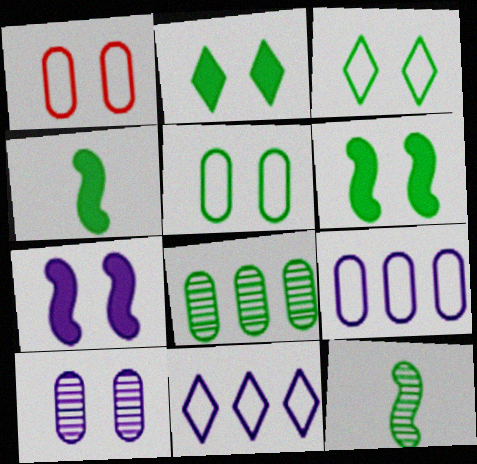[[3, 4, 8]]